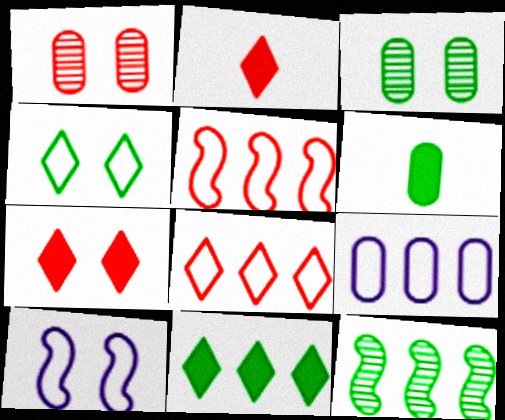[[1, 2, 5], 
[1, 6, 9], 
[3, 7, 10], 
[4, 6, 12]]